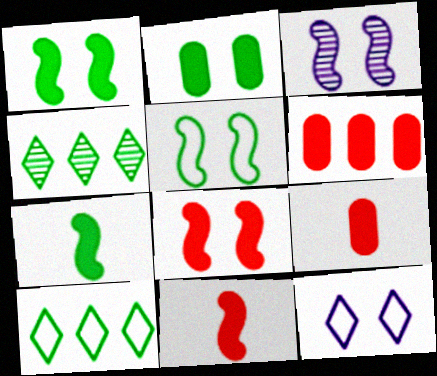[[3, 5, 8], 
[3, 9, 10]]